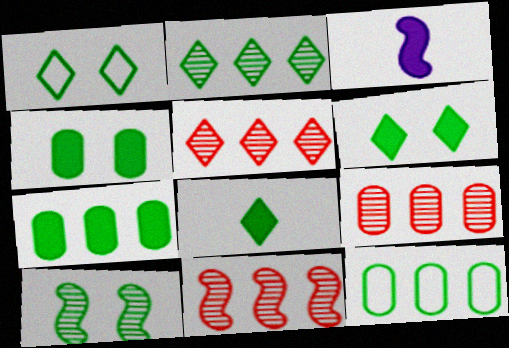[[1, 2, 8], 
[1, 3, 9], 
[1, 4, 10], 
[5, 9, 11], 
[8, 10, 12]]